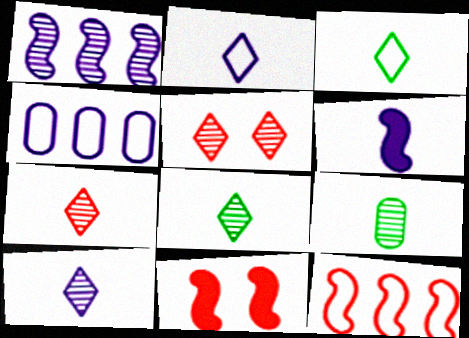[[1, 5, 9], 
[4, 8, 11], 
[7, 8, 10]]